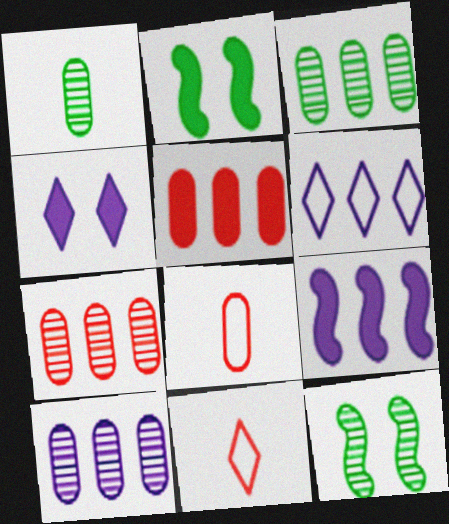[[2, 10, 11], 
[3, 7, 10], 
[6, 9, 10]]